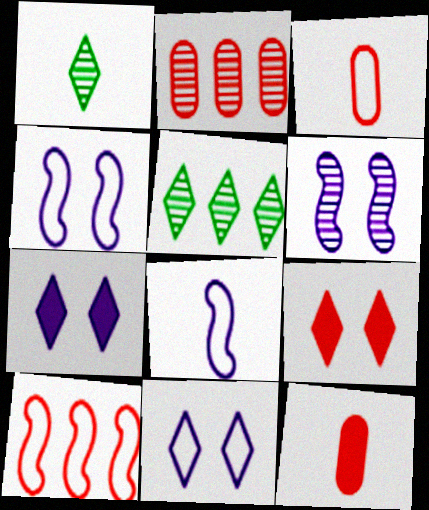[[1, 2, 6], 
[1, 8, 12], 
[4, 5, 12]]